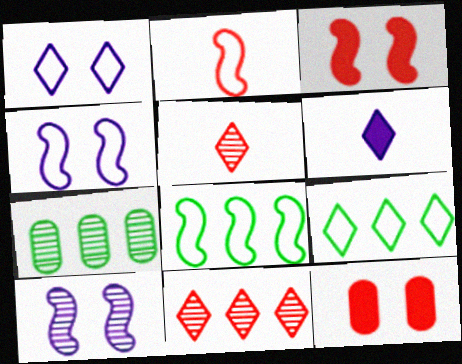[[2, 4, 8], 
[2, 11, 12], 
[5, 7, 10]]